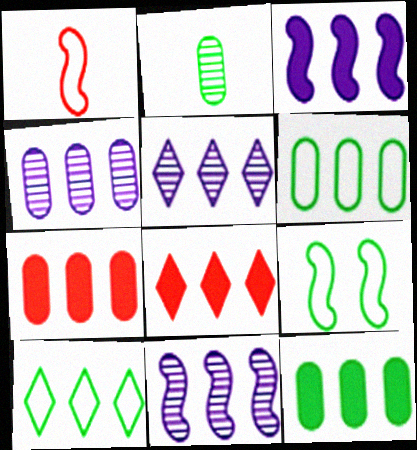[[3, 8, 12], 
[4, 5, 11], 
[4, 6, 7], 
[5, 8, 10], 
[6, 8, 11], 
[7, 10, 11]]